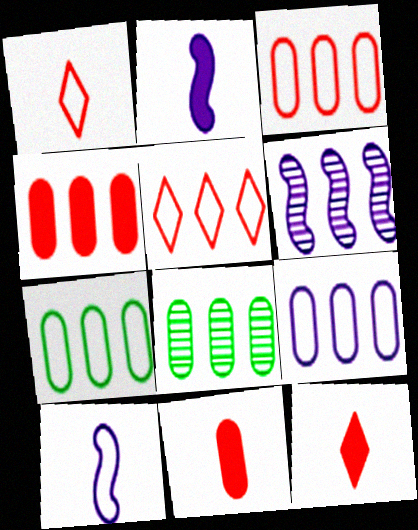[[3, 7, 9], 
[4, 8, 9]]